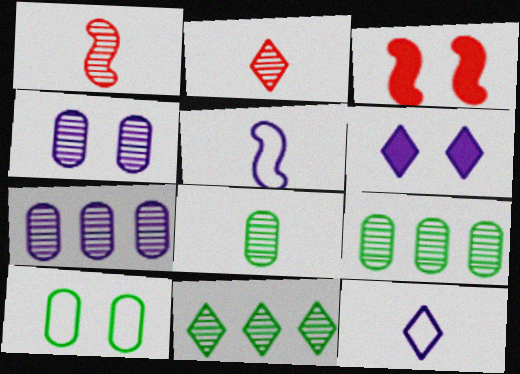[[1, 4, 11], 
[3, 9, 12], 
[5, 6, 7]]